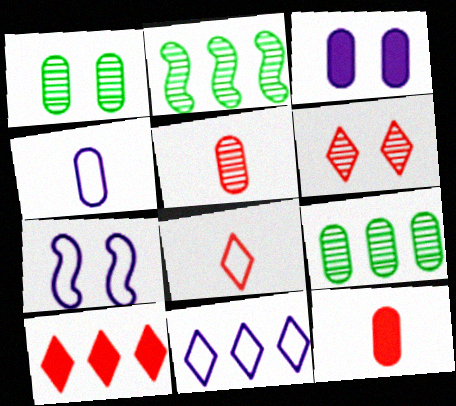[[2, 3, 8], 
[4, 7, 11], 
[6, 8, 10]]